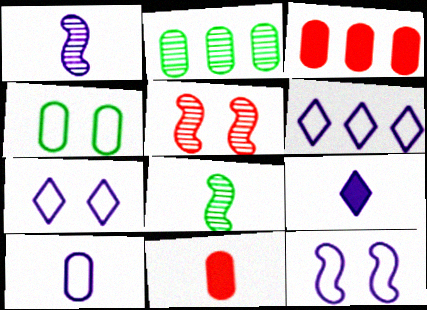[[1, 9, 10], 
[3, 7, 8], 
[6, 10, 12]]